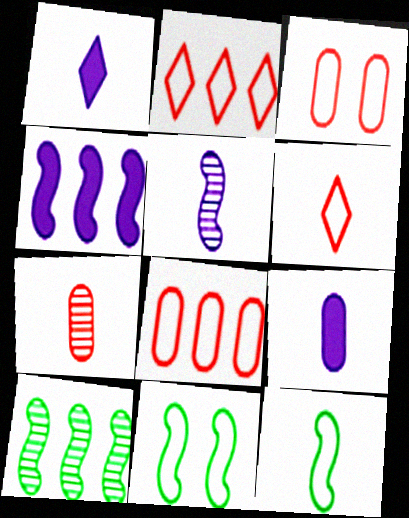[[1, 3, 10], 
[1, 7, 12]]